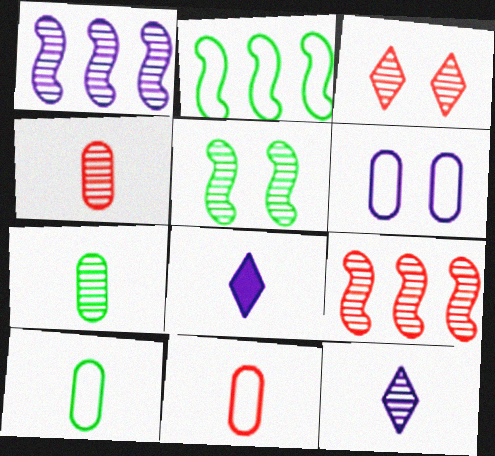[[1, 3, 7], 
[1, 6, 8], 
[3, 4, 9]]